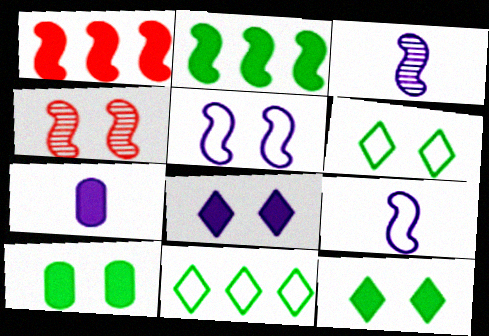[[1, 7, 12], 
[2, 4, 9], 
[4, 7, 11]]